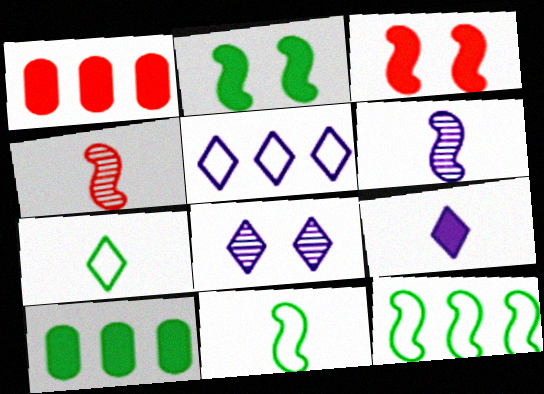[[1, 2, 9], 
[1, 8, 11], 
[3, 6, 12], 
[3, 9, 10], 
[5, 8, 9]]